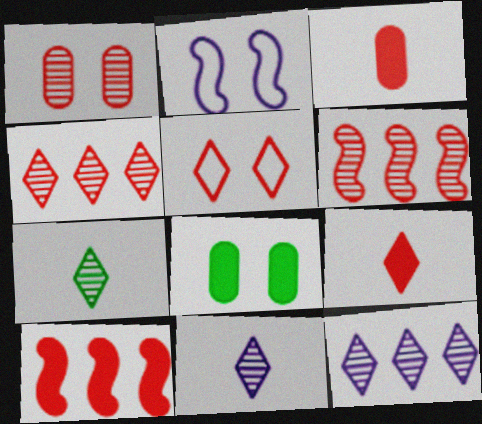[[3, 5, 6], 
[4, 5, 9]]